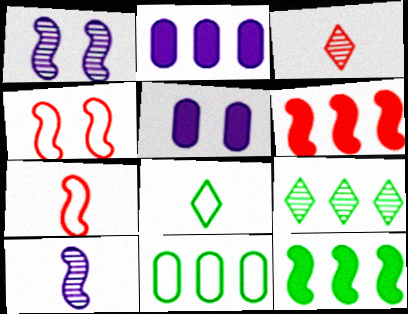[[1, 7, 12], 
[4, 10, 12], 
[5, 7, 9], 
[9, 11, 12]]